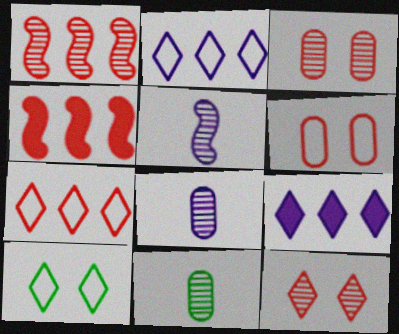[[4, 8, 10]]